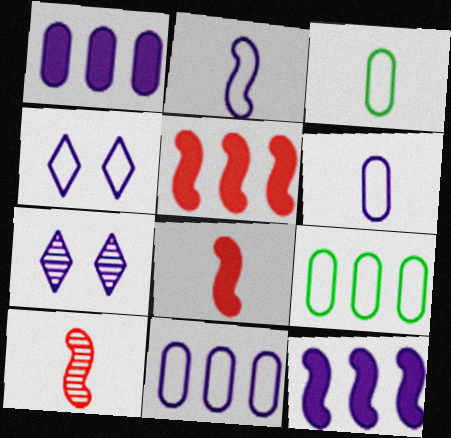[[1, 2, 7], 
[2, 4, 11], 
[3, 5, 7], 
[6, 7, 12], 
[7, 8, 9]]